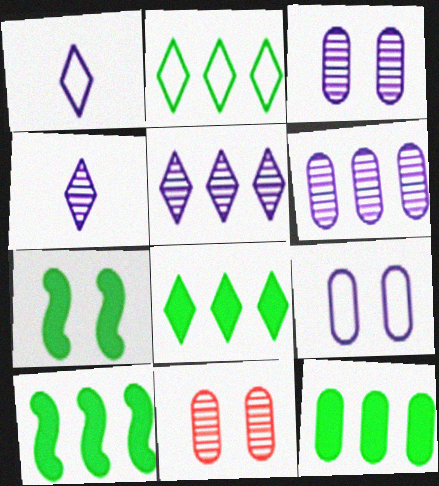[[1, 10, 11], 
[8, 10, 12]]